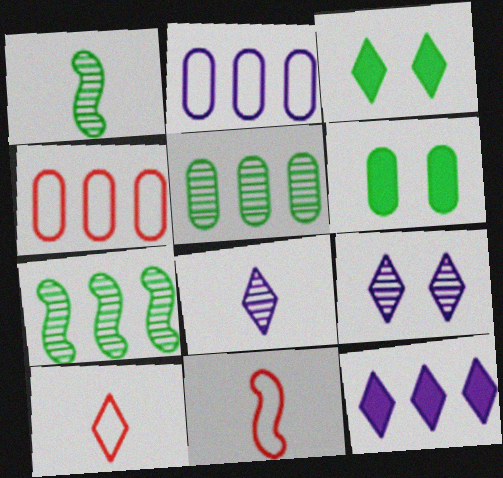[[4, 7, 12]]